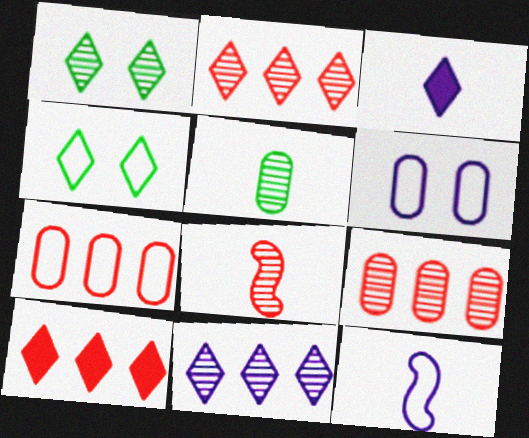[[2, 3, 4], 
[4, 7, 12]]